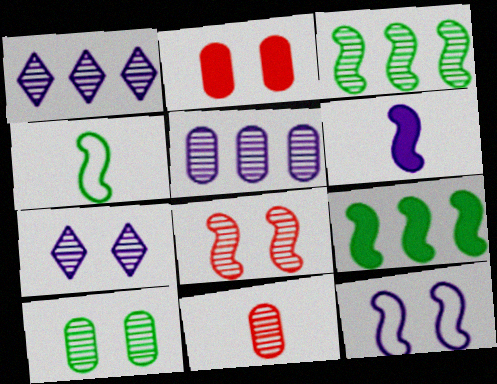[[1, 2, 4], 
[3, 7, 11], 
[5, 10, 11], 
[7, 8, 10]]